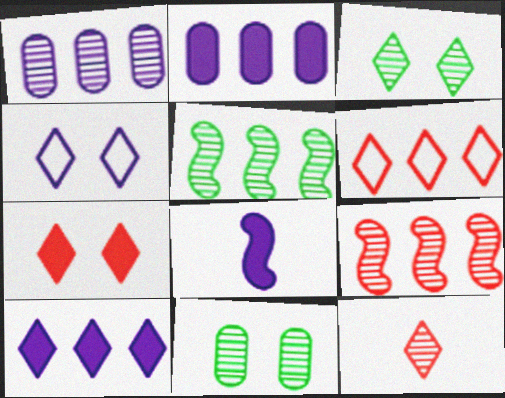[[1, 4, 8], 
[2, 5, 6], 
[3, 4, 7], 
[6, 7, 12], 
[6, 8, 11]]